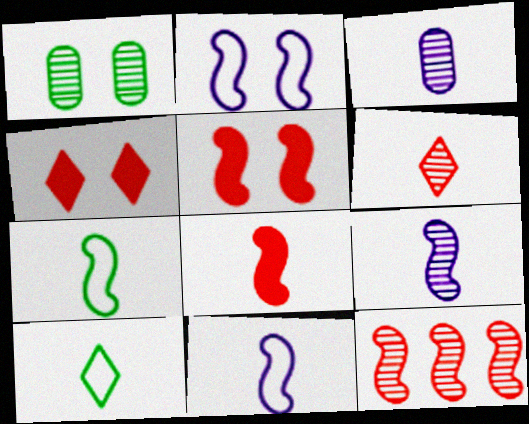[[1, 2, 4], 
[3, 8, 10], 
[7, 8, 9]]